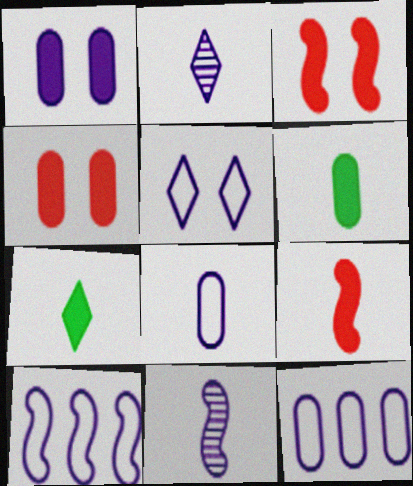[[1, 2, 10], 
[5, 8, 10]]